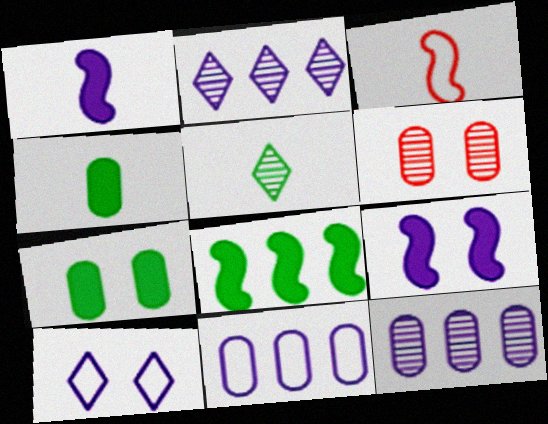[[1, 10, 12], 
[2, 3, 7], 
[4, 6, 11]]